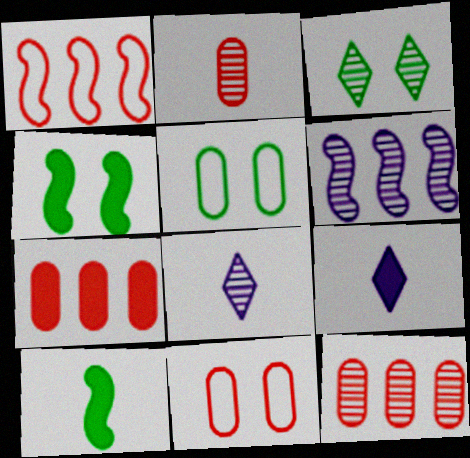[[2, 3, 6], 
[2, 7, 11], 
[3, 4, 5], 
[4, 7, 9]]